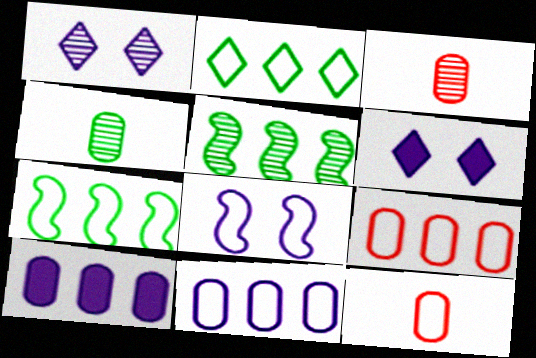[[1, 3, 5], 
[2, 8, 12], 
[3, 6, 7], 
[5, 6, 12]]